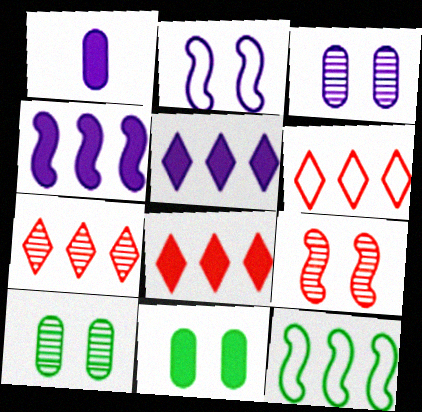[[6, 7, 8]]